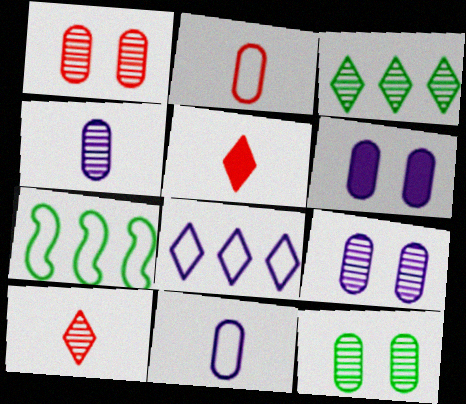[[1, 9, 12], 
[5, 7, 9], 
[6, 7, 10]]